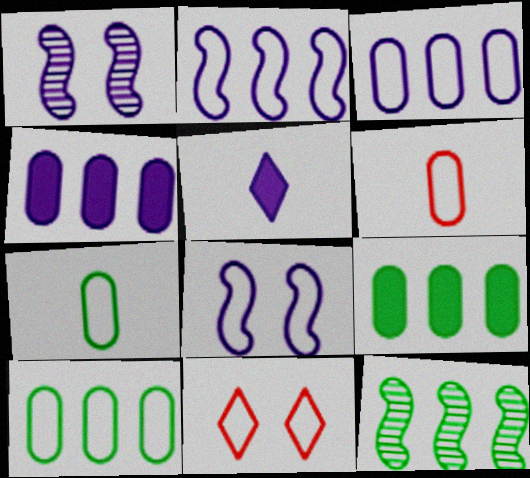[[1, 3, 5], 
[2, 7, 11]]